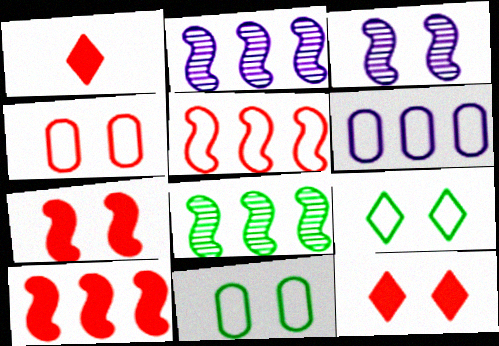[[1, 2, 11], 
[3, 11, 12]]